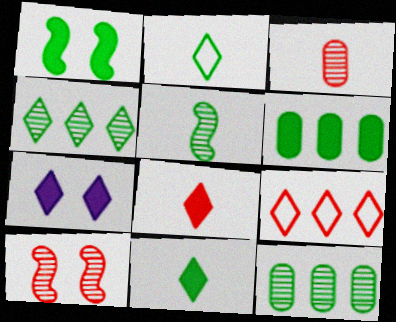[[1, 2, 12], 
[1, 6, 11]]